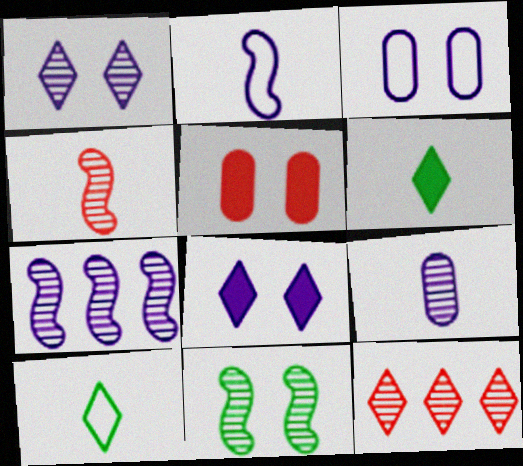[[1, 7, 9], 
[4, 7, 11], 
[5, 7, 10], 
[8, 10, 12], 
[9, 11, 12]]